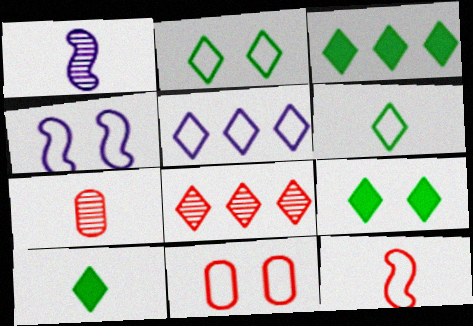[[1, 3, 11], 
[2, 4, 11], 
[3, 4, 7], 
[3, 5, 8], 
[3, 9, 10]]